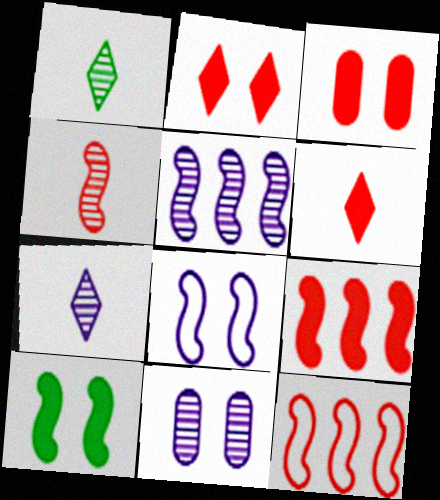[[3, 6, 9], 
[5, 7, 11]]